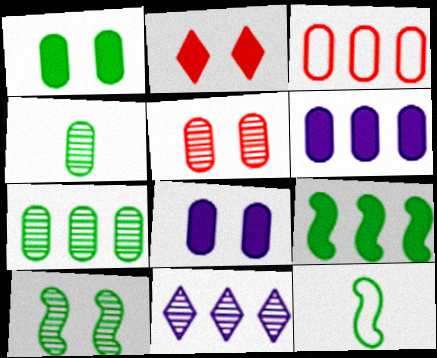[[3, 4, 8], 
[3, 6, 7], 
[3, 9, 11], 
[9, 10, 12]]